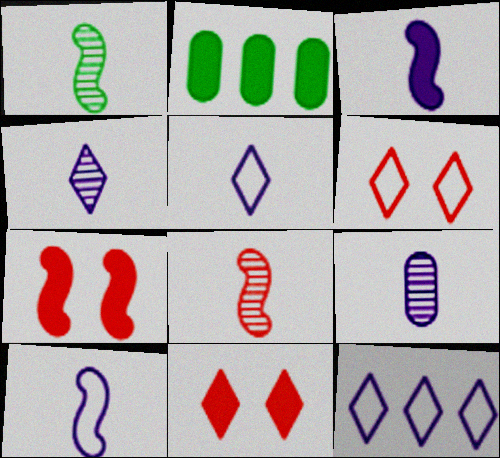[[2, 3, 11], 
[3, 5, 9]]